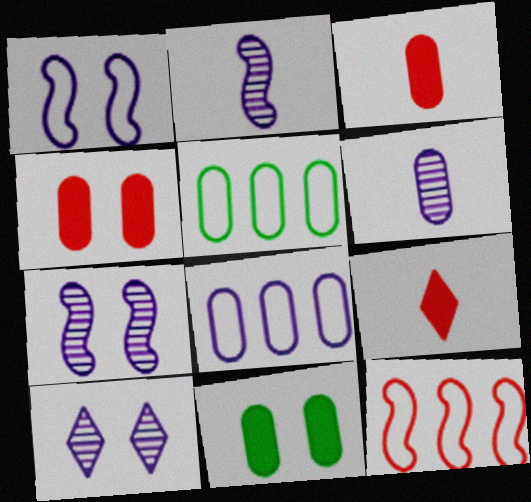[[4, 5, 6], 
[5, 7, 9]]